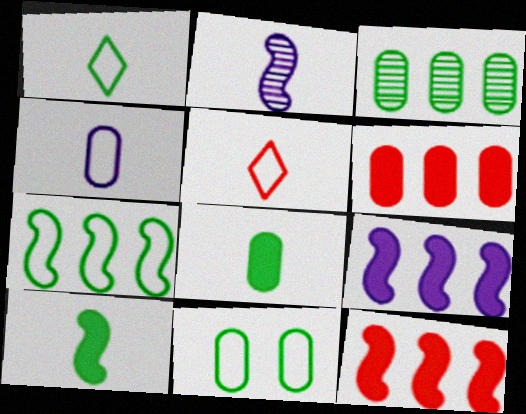[[1, 7, 11], 
[2, 5, 8], 
[3, 8, 11]]